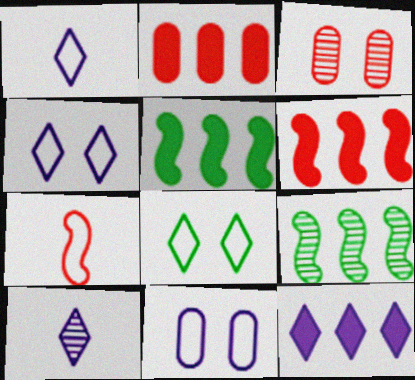[[1, 3, 5], 
[2, 5, 12], 
[3, 9, 10], 
[4, 10, 12]]